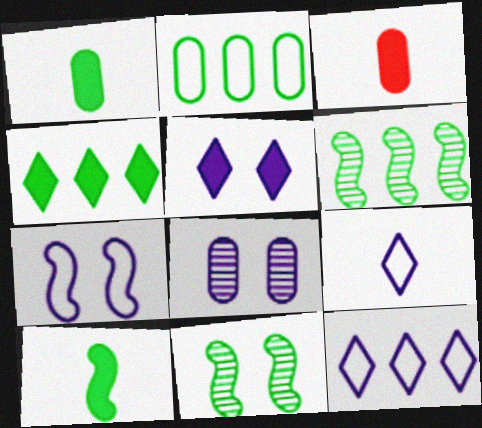[[2, 3, 8], 
[2, 4, 6], 
[3, 11, 12], 
[5, 7, 8]]